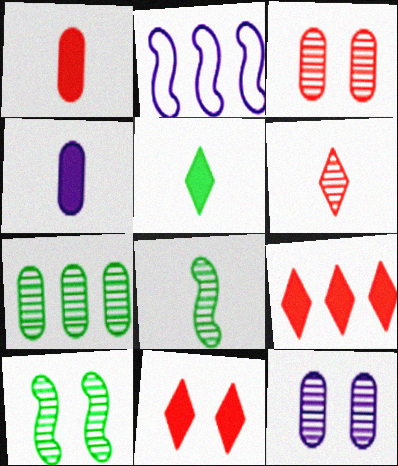[[2, 3, 5], 
[2, 7, 9]]